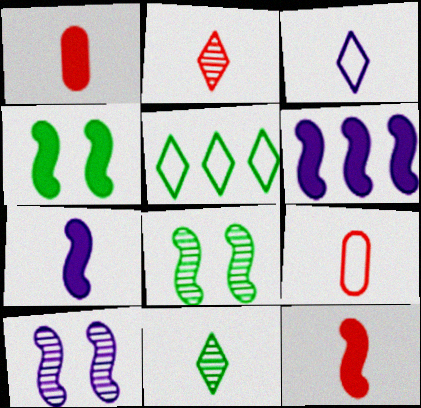[[1, 5, 10], 
[2, 9, 12], 
[4, 6, 12], 
[7, 9, 11]]